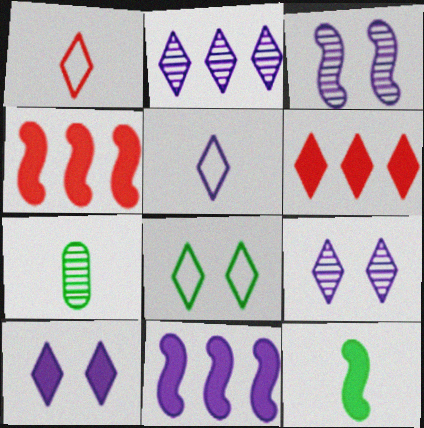[[2, 5, 10]]